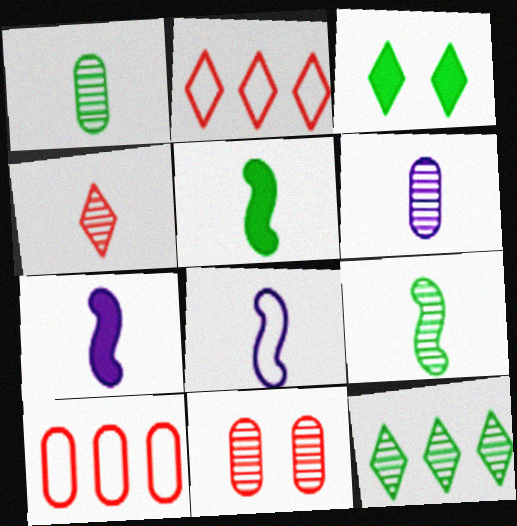[[4, 6, 9]]